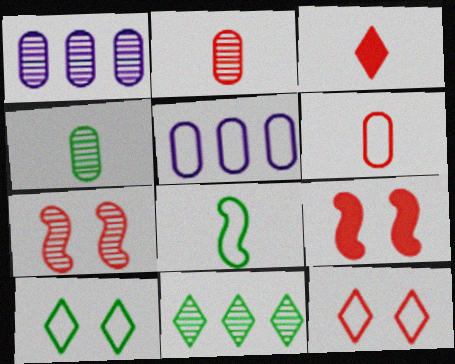[[5, 8, 12]]